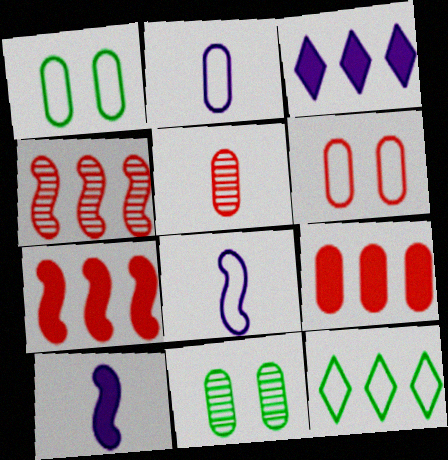[[2, 9, 11], 
[5, 6, 9], 
[6, 8, 12]]